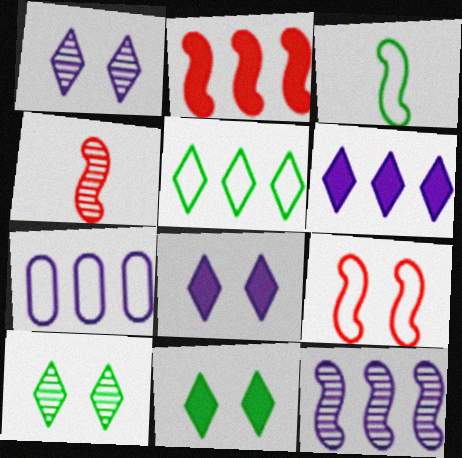[[2, 4, 9], 
[4, 7, 11], 
[6, 7, 12]]